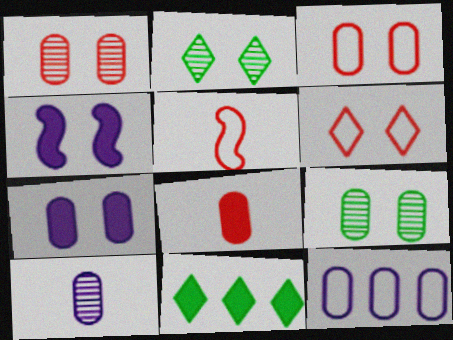[[2, 3, 4], 
[3, 7, 9], 
[4, 6, 9], 
[4, 8, 11], 
[7, 10, 12], 
[8, 9, 12]]